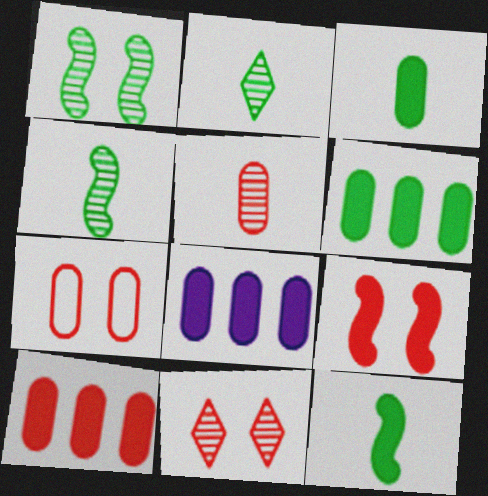[[5, 7, 10], 
[6, 8, 10], 
[7, 9, 11]]